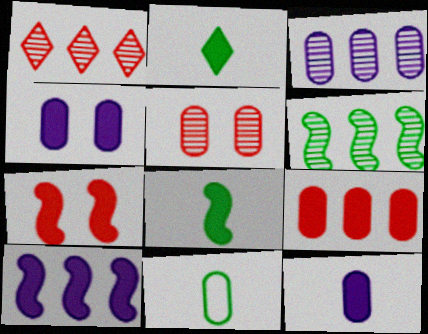[[1, 3, 6], 
[7, 8, 10]]